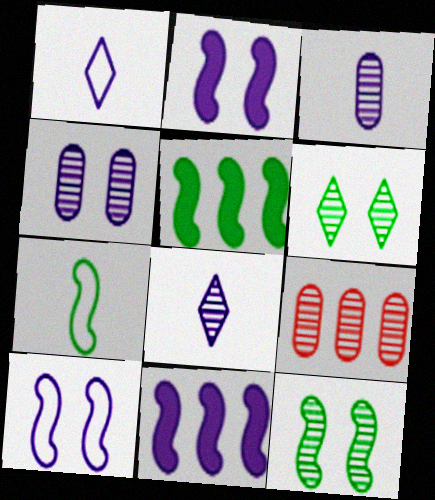[[1, 4, 11], 
[5, 7, 12], 
[8, 9, 12]]